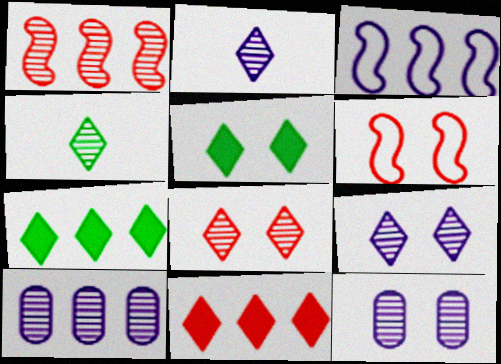[[1, 4, 12], 
[5, 6, 12]]